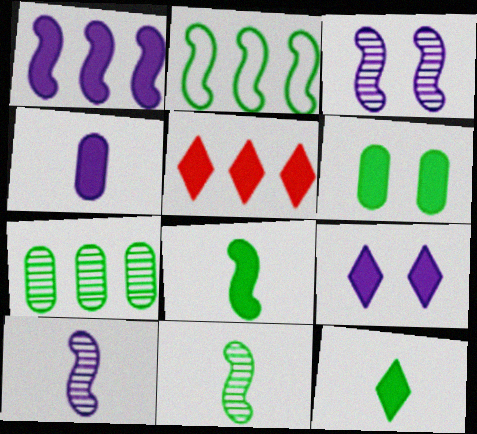[[1, 4, 9], 
[5, 9, 12]]